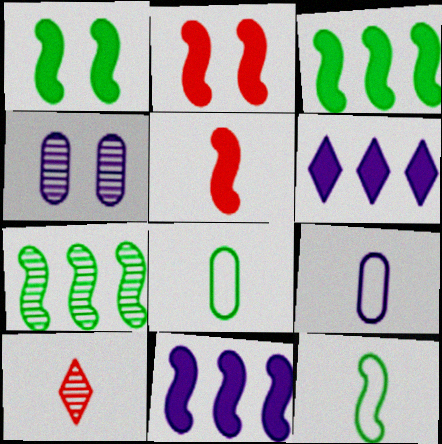[[1, 5, 11], 
[1, 7, 12], 
[4, 7, 10]]